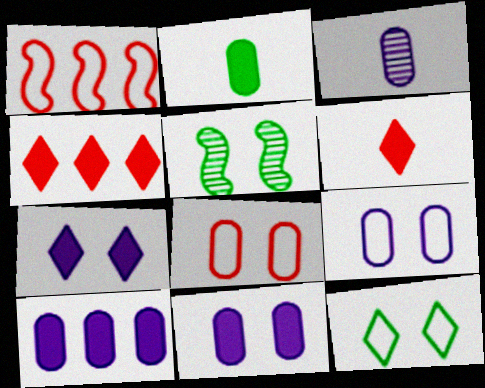[[3, 9, 10], 
[5, 7, 8]]